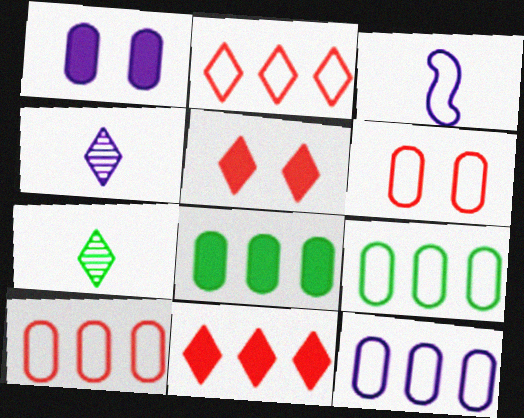[[9, 10, 12]]